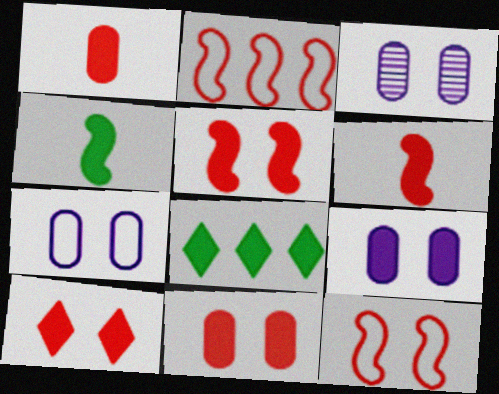[[3, 7, 9], 
[5, 10, 11], 
[6, 8, 9]]